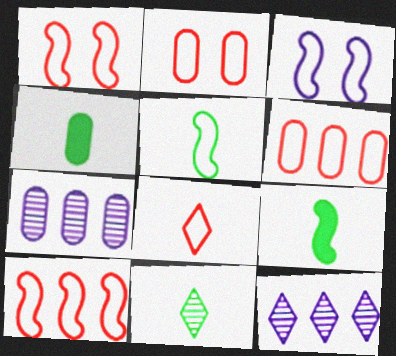[[1, 4, 12], 
[1, 6, 8], 
[2, 4, 7], 
[2, 8, 10], 
[2, 9, 12], 
[3, 5, 10], 
[4, 5, 11]]